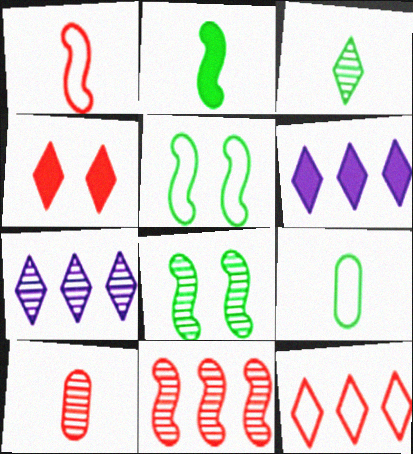[[2, 3, 9], 
[5, 6, 10], 
[7, 8, 10]]